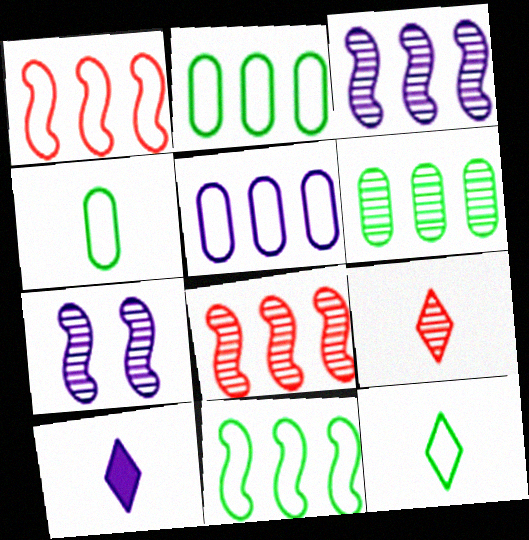[[5, 7, 10], 
[6, 7, 9], 
[9, 10, 12]]